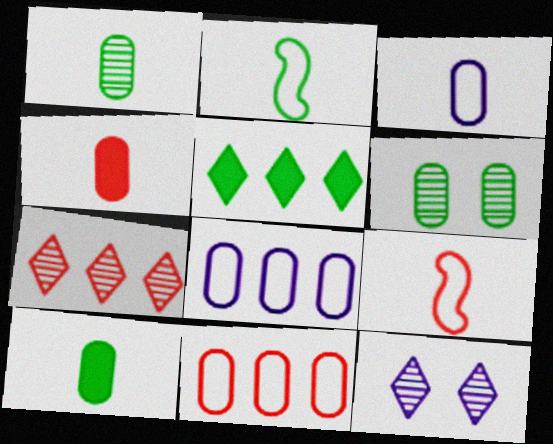[[1, 3, 4], 
[2, 5, 6], 
[4, 6, 8]]